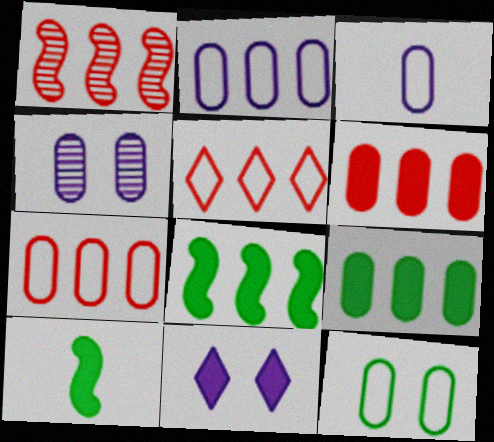[[1, 5, 6], 
[3, 7, 12], 
[4, 5, 10], 
[6, 10, 11]]